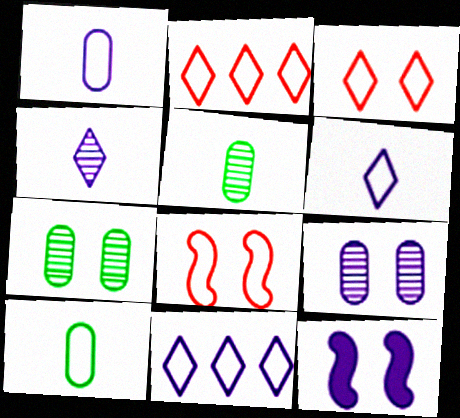[[2, 5, 12], 
[3, 7, 12], 
[8, 10, 11]]